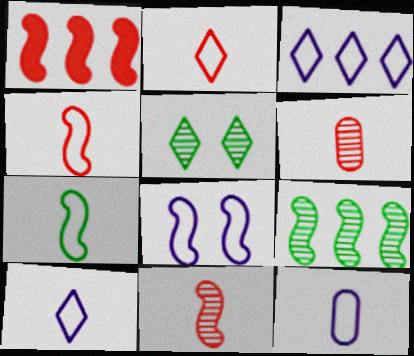[[1, 5, 12], 
[2, 7, 12], 
[3, 8, 12]]